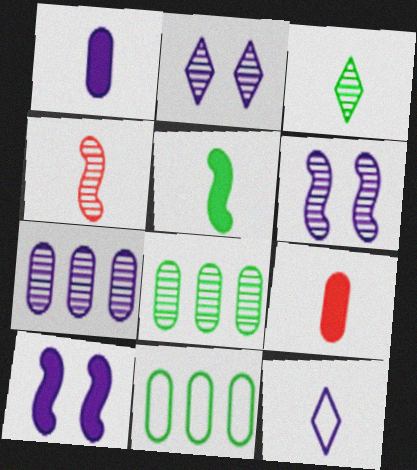[[2, 4, 8], 
[7, 10, 12]]